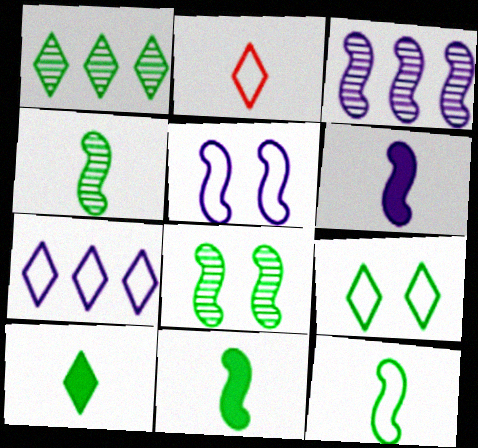[[1, 9, 10], 
[2, 7, 9], 
[3, 5, 6], 
[4, 11, 12]]